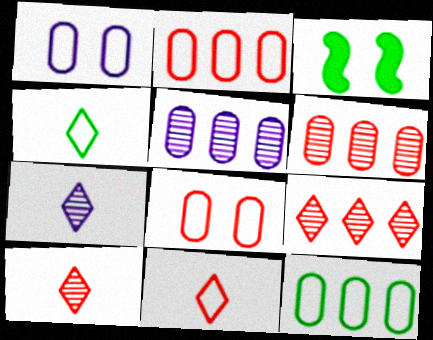[[2, 3, 7], 
[3, 5, 11]]